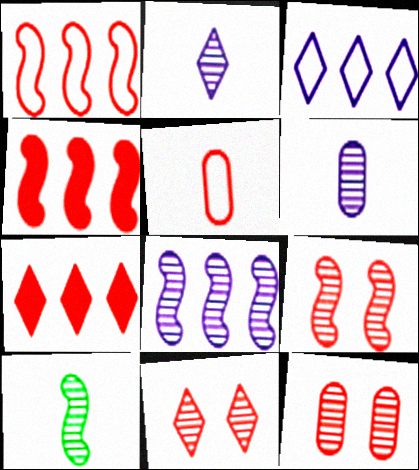[[4, 5, 11], 
[5, 7, 9], 
[8, 9, 10], 
[9, 11, 12]]